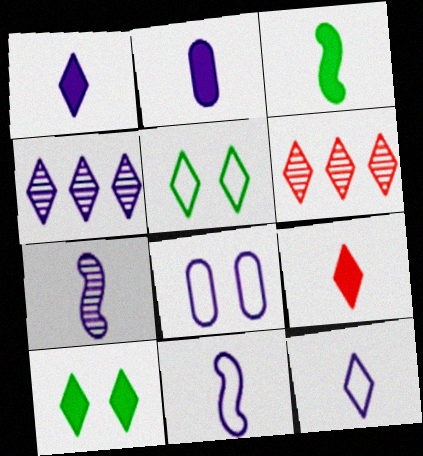[[1, 5, 6], 
[2, 3, 9], 
[2, 7, 12], 
[3, 6, 8], 
[4, 5, 9], 
[6, 10, 12]]